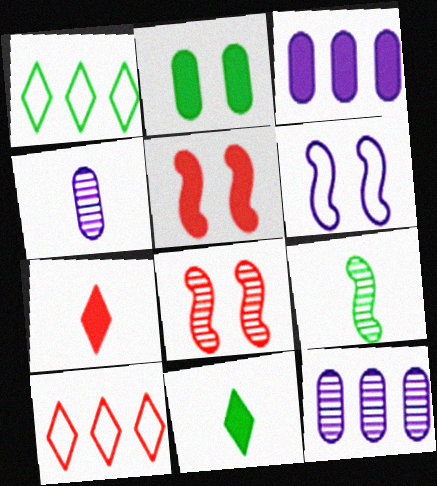[[1, 2, 9], 
[1, 4, 5], 
[3, 5, 11]]